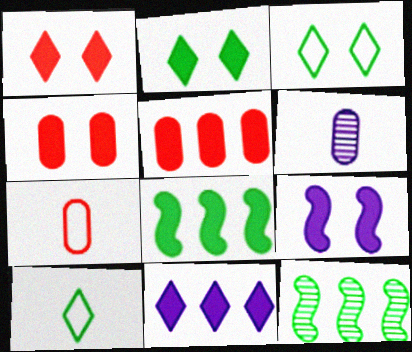[[2, 4, 9], 
[5, 8, 11]]